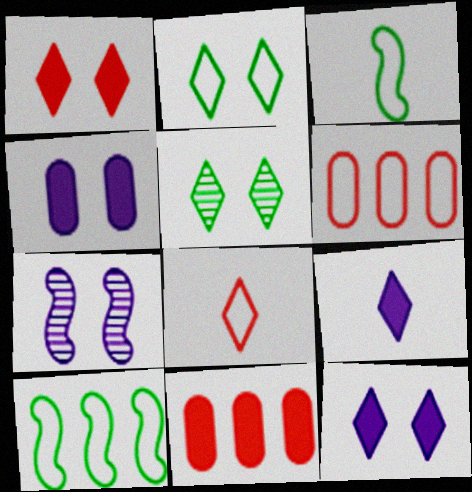[]